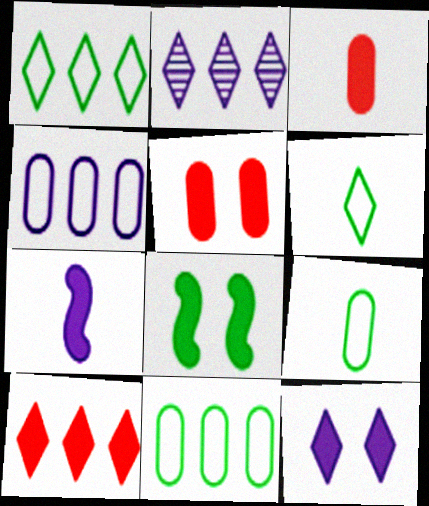[[1, 2, 10], 
[5, 8, 12]]